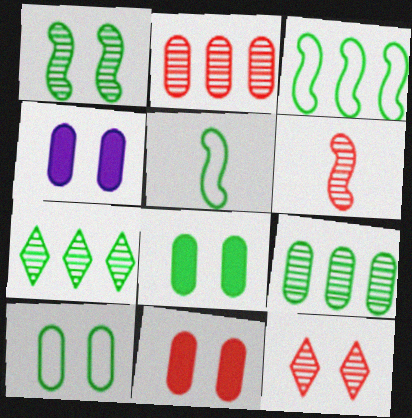[[2, 6, 12], 
[4, 8, 11], 
[5, 7, 8]]